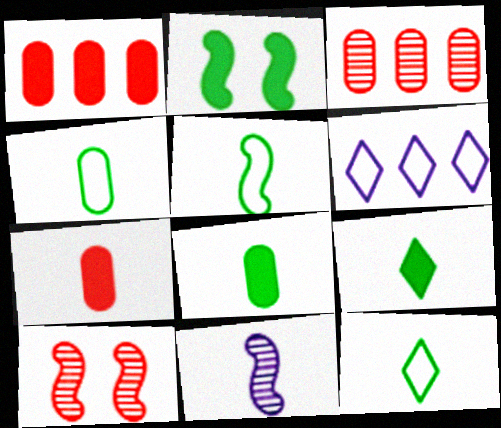[[4, 5, 12], 
[6, 8, 10], 
[7, 11, 12]]